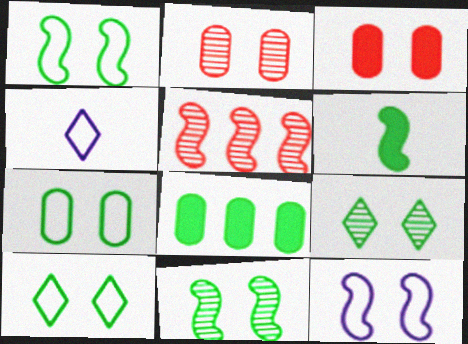[[1, 7, 10], 
[3, 9, 12], 
[5, 6, 12]]